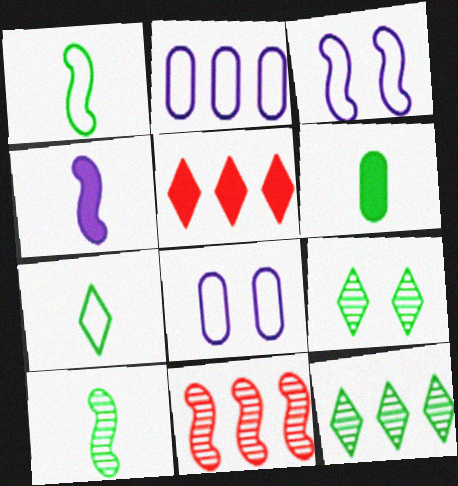[[5, 8, 10], 
[6, 7, 10]]